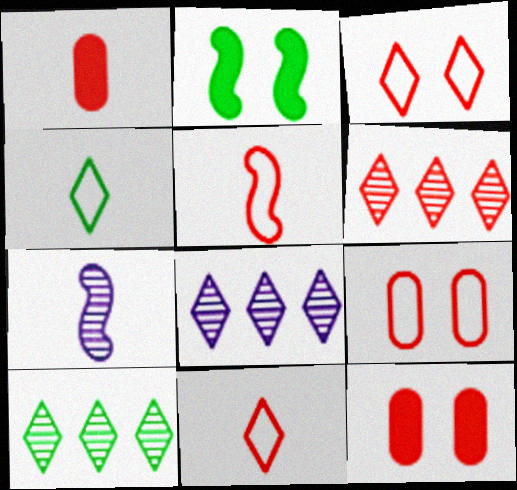[[1, 4, 7], 
[5, 6, 12], 
[6, 8, 10]]